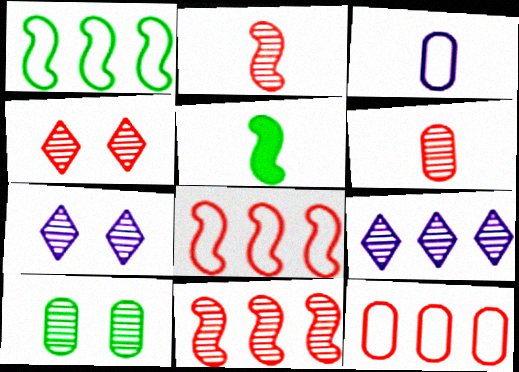[[2, 9, 10], 
[4, 6, 11], 
[5, 7, 12]]